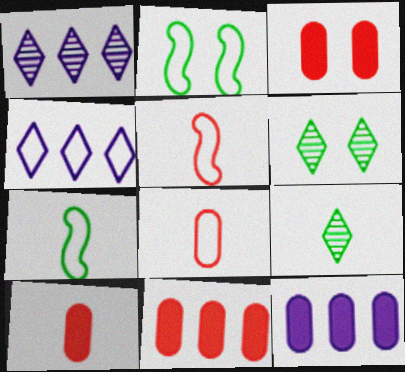[[1, 2, 10], 
[1, 3, 7], 
[2, 4, 8], 
[3, 10, 11], 
[5, 6, 12]]